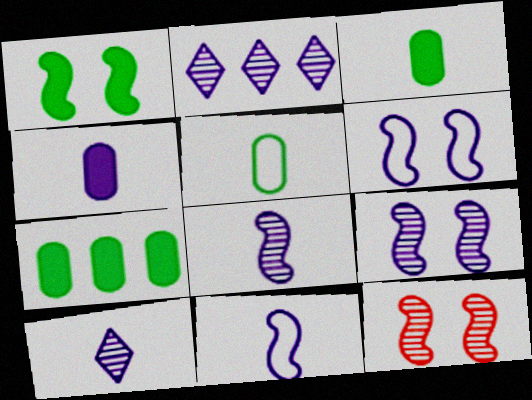[[1, 6, 12], 
[2, 4, 6], 
[4, 10, 11]]